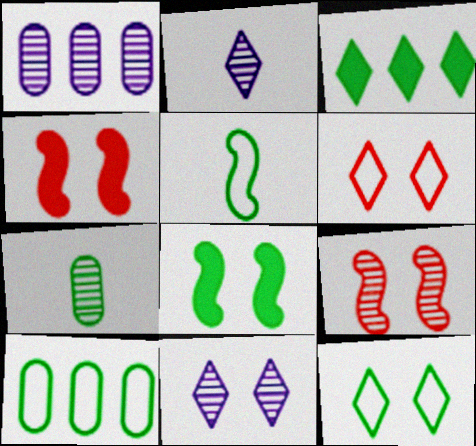[[2, 3, 6], 
[2, 4, 10], 
[5, 10, 12]]